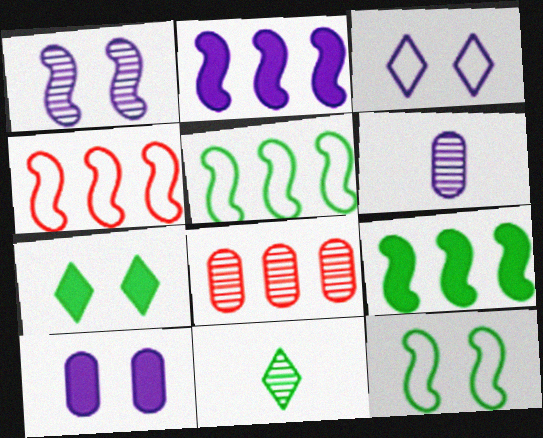[[1, 3, 10], 
[1, 8, 11], 
[2, 3, 6], 
[4, 6, 7], 
[4, 10, 11]]